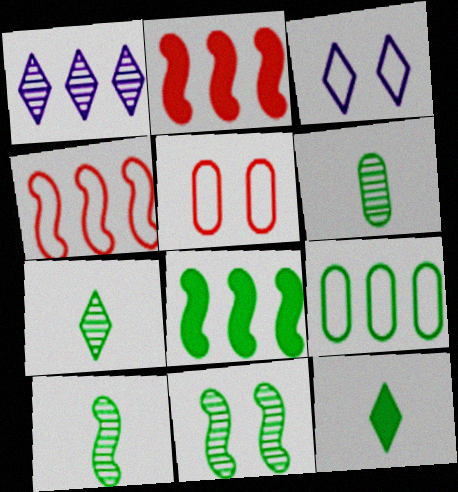[[1, 2, 9], 
[2, 3, 6], 
[6, 7, 10], 
[9, 11, 12]]